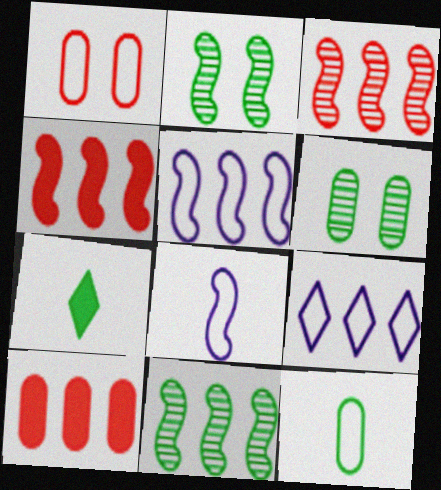[[2, 4, 8], 
[4, 5, 11], 
[9, 10, 11]]